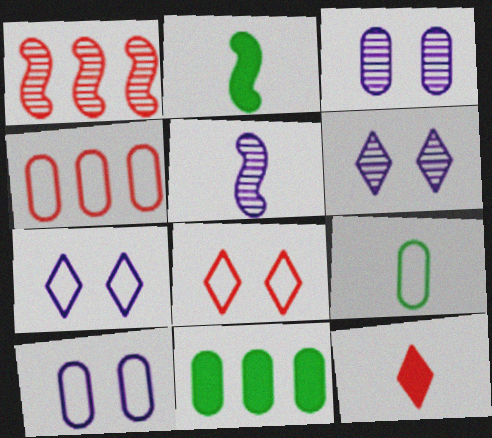[[2, 4, 6], 
[4, 9, 10], 
[5, 8, 11], 
[5, 9, 12]]